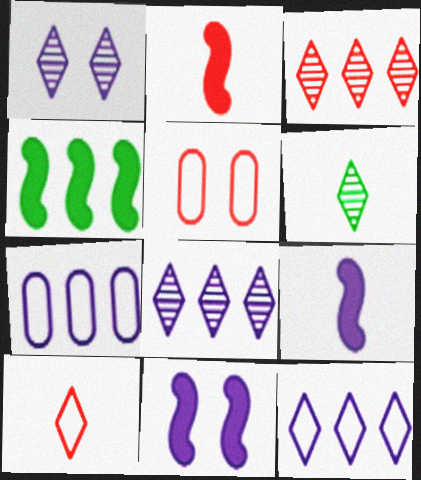[[1, 3, 6], 
[1, 7, 9], 
[2, 3, 5], 
[2, 4, 11], 
[3, 4, 7]]